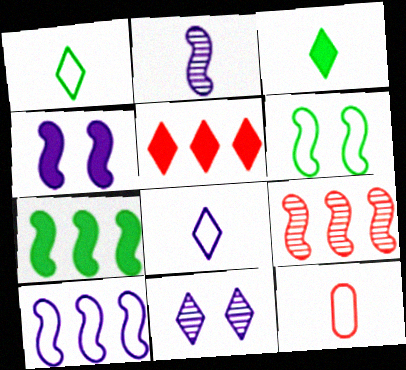[[1, 5, 11], 
[2, 3, 12], 
[2, 4, 10], 
[7, 9, 10], 
[7, 11, 12]]